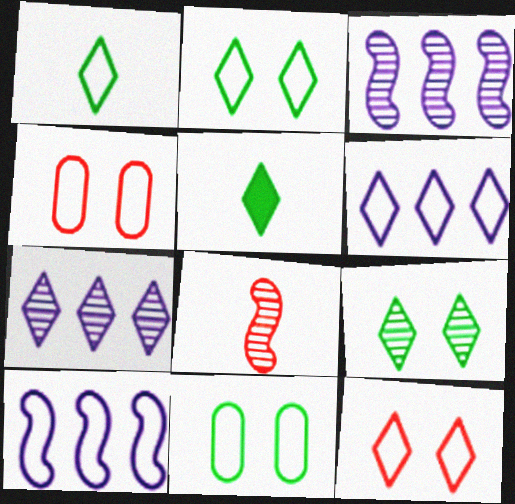[[1, 4, 10], 
[1, 6, 12], 
[3, 4, 5], 
[5, 7, 12]]